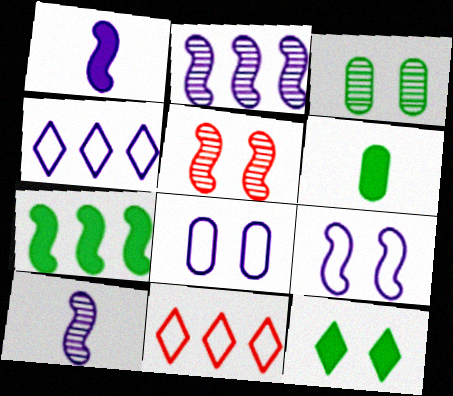[[1, 2, 9], 
[1, 3, 11], 
[4, 5, 6], 
[5, 8, 12], 
[6, 7, 12]]